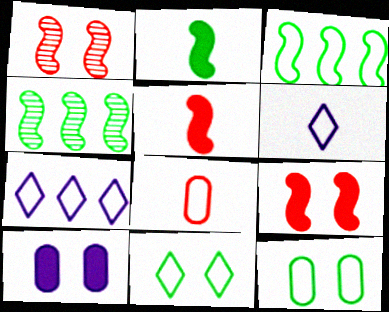[[1, 10, 11]]